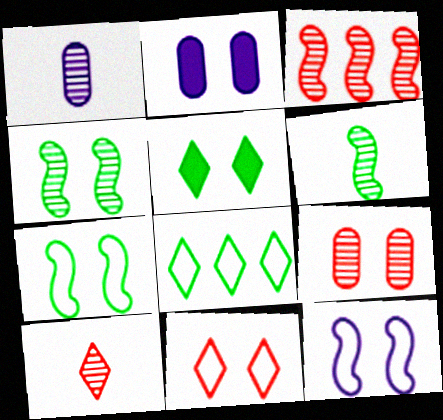[[1, 6, 10], 
[2, 4, 11], 
[3, 9, 10], 
[5, 9, 12]]